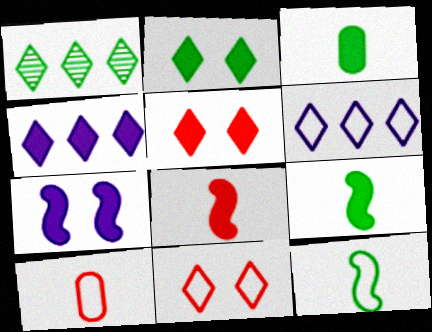[[1, 7, 10]]